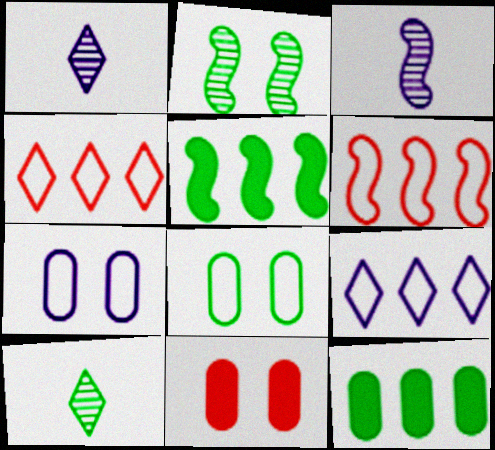[[5, 8, 10]]